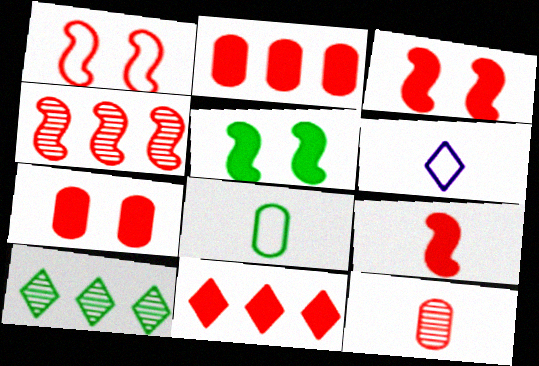[[1, 4, 9], 
[1, 11, 12], 
[5, 8, 10], 
[7, 9, 11]]